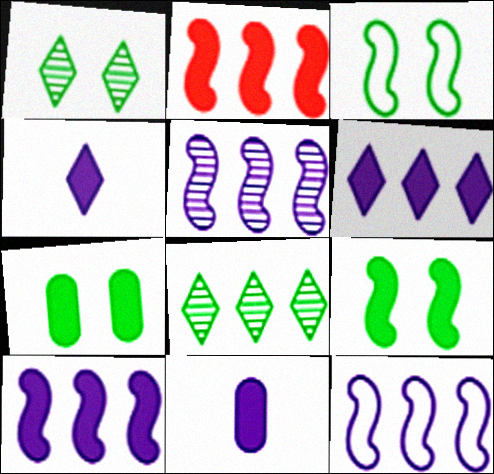[[1, 3, 7], 
[2, 4, 7], 
[5, 10, 12]]